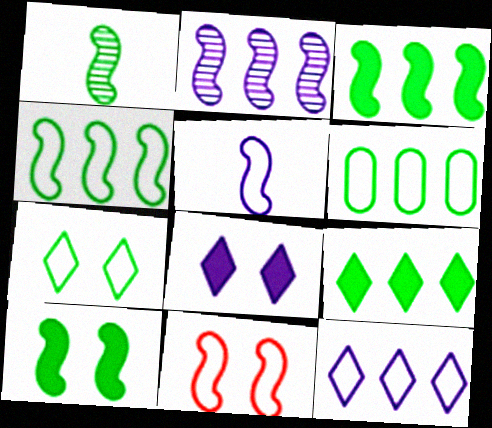[[1, 4, 10], 
[4, 5, 11]]